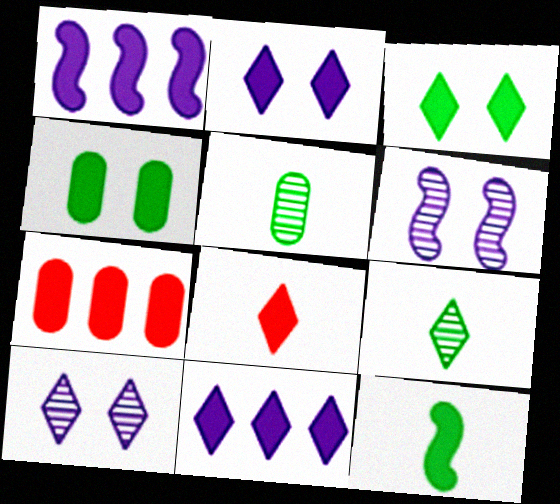[[1, 4, 8], 
[2, 7, 12], 
[3, 8, 11]]